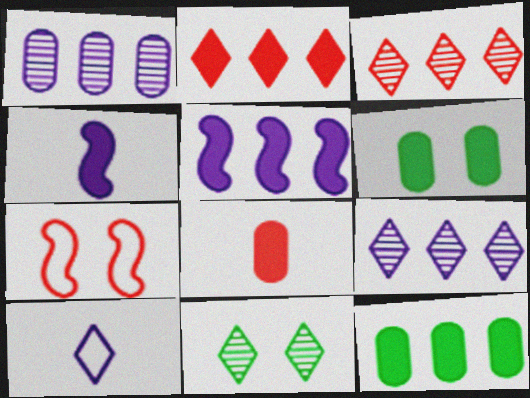[[2, 4, 6], 
[2, 5, 12], 
[2, 10, 11], 
[3, 7, 8]]